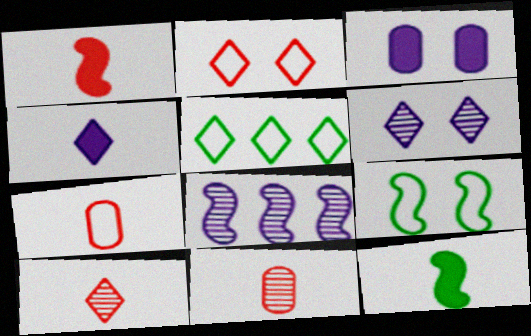[[1, 7, 10], 
[1, 8, 9]]